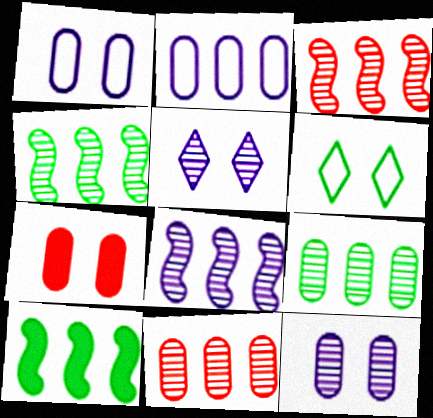[[3, 4, 8]]